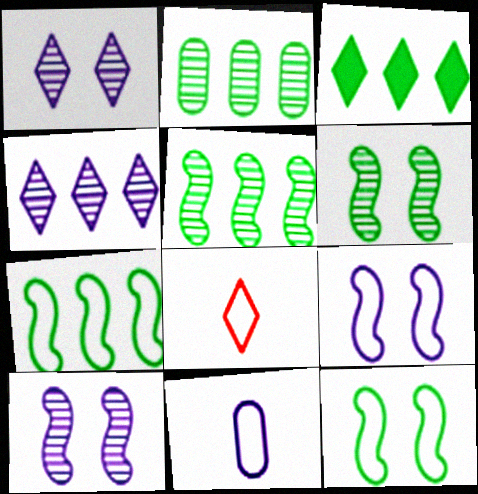[[1, 3, 8], 
[2, 3, 7]]